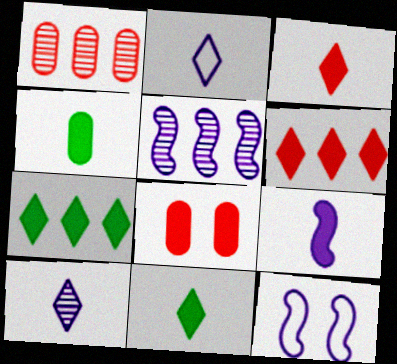[[1, 11, 12], 
[3, 4, 9], 
[5, 9, 12], 
[7, 8, 9]]